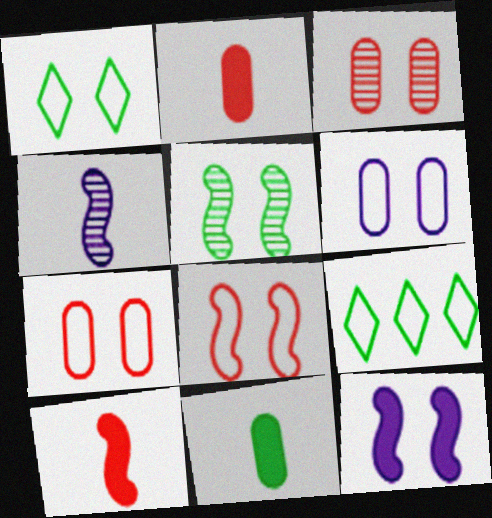[[1, 3, 12], 
[1, 6, 8], 
[5, 8, 12], 
[5, 9, 11]]